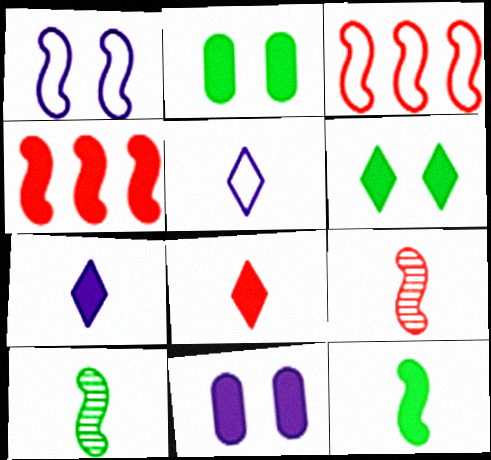[[1, 4, 10], 
[2, 4, 7]]